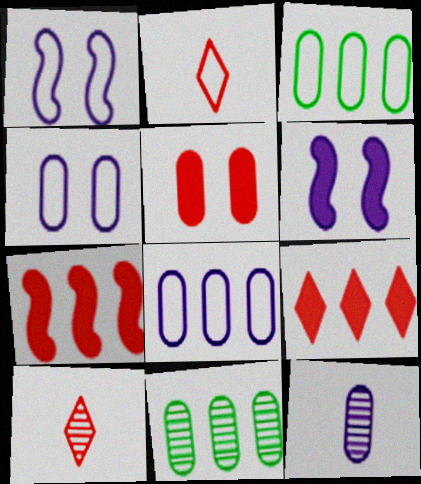[[1, 2, 3], 
[2, 6, 11], 
[3, 5, 12], 
[3, 6, 10]]